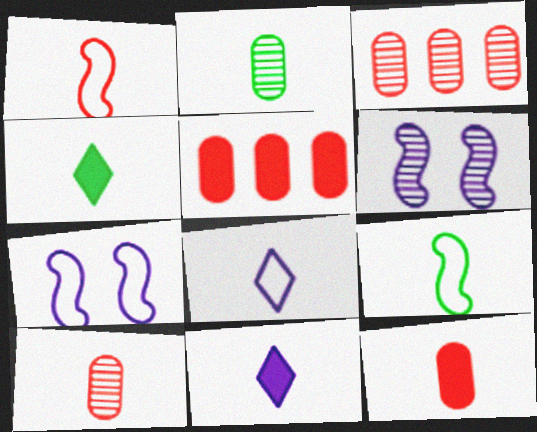[[1, 2, 11], 
[2, 4, 9], 
[3, 4, 7], 
[9, 10, 11]]